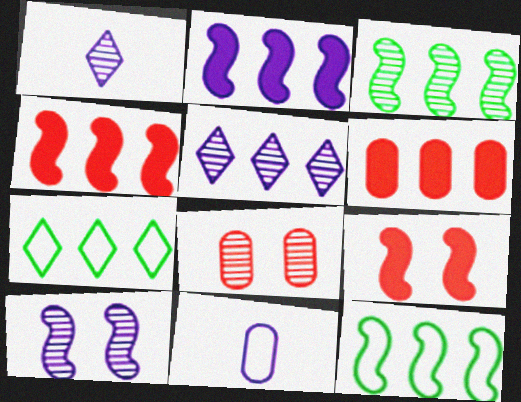[[1, 3, 8], 
[5, 6, 12]]